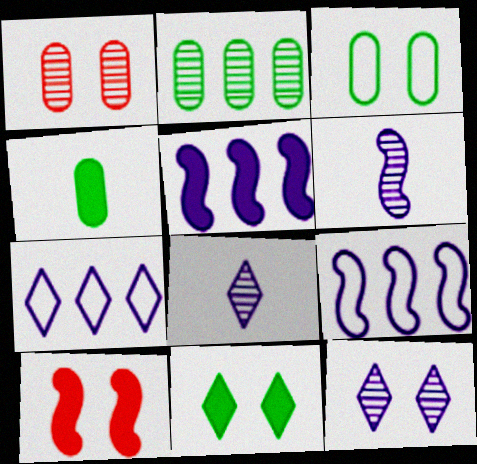[[2, 3, 4], 
[3, 10, 12]]